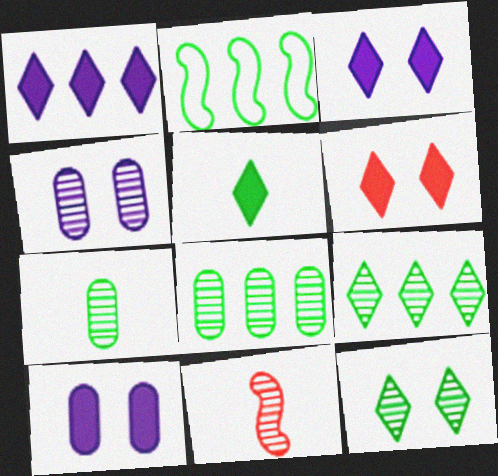[[1, 5, 6], 
[4, 9, 11]]